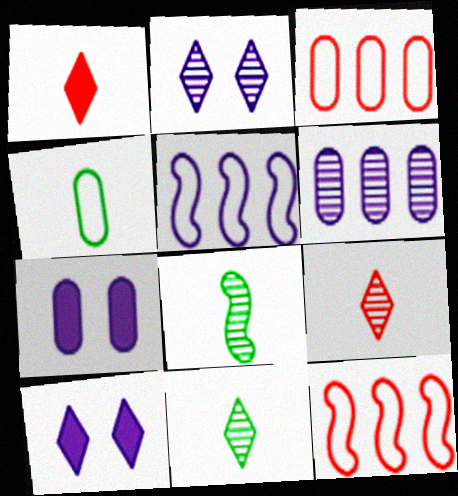[[3, 8, 10], 
[7, 11, 12]]